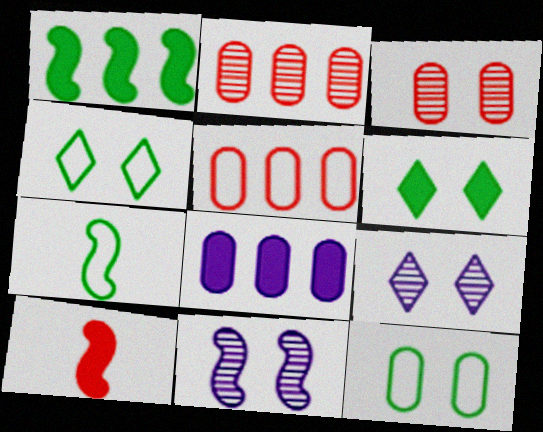[[6, 8, 10]]